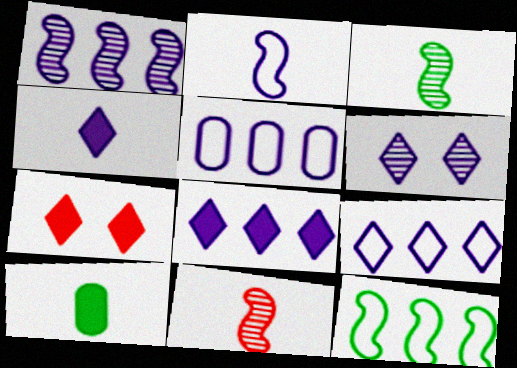[[1, 5, 8], 
[3, 5, 7], 
[4, 6, 9]]